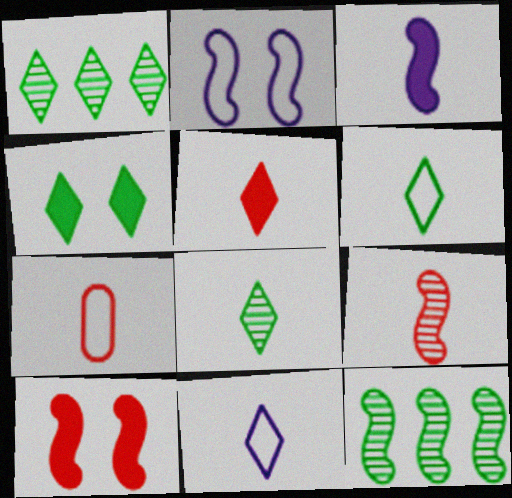[[1, 4, 6], 
[3, 7, 8], 
[5, 7, 9], 
[5, 8, 11]]